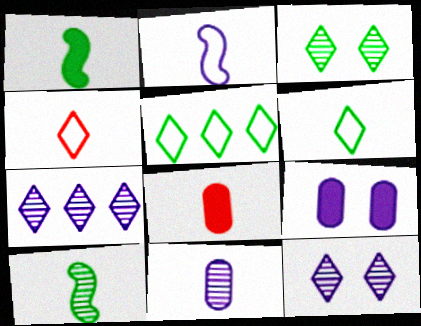[[1, 4, 11], 
[2, 7, 9]]